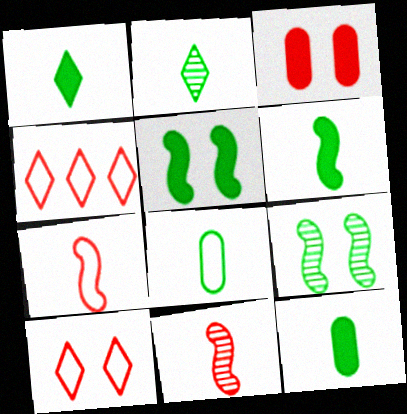[[1, 6, 12], 
[2, 6, 8], 
[3, 4, 11]]